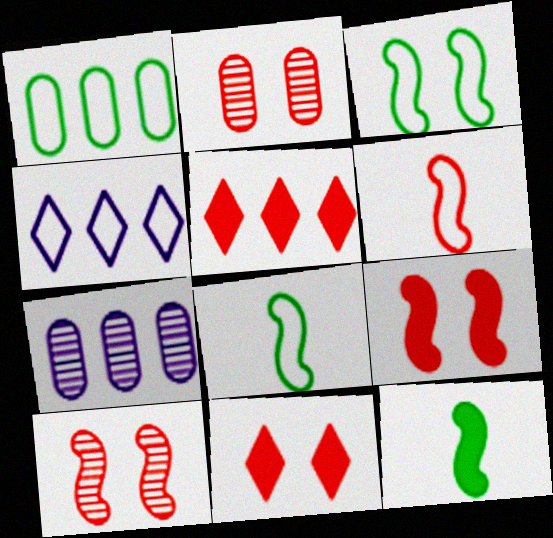[[2, 4, 12], 
[2, 5, 6], 
[7, 8, 11]]